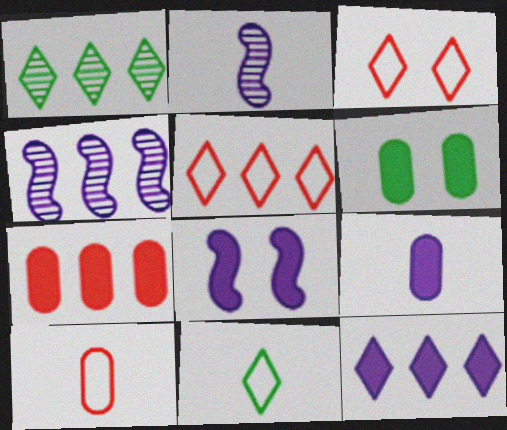[[1, 5, 12], 
[1, 8, 10], 
[2, 5, 6], 
[6, 7, 9], 
[8, 9, 12]]